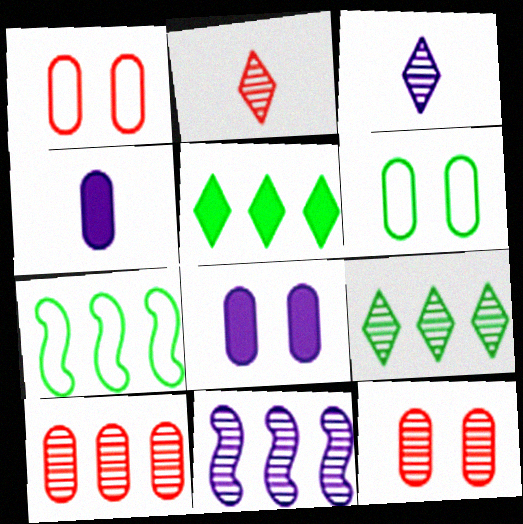[[2, 7, 8], 
[4, 6, 10], 
[6, 8, 12], 
[9, 10, 11]]